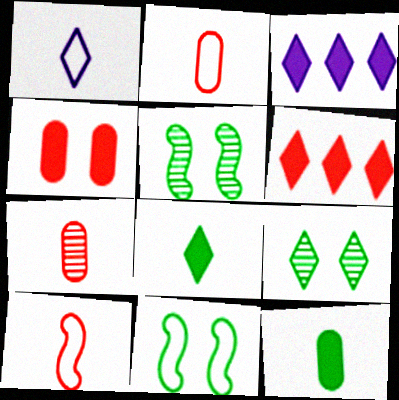[[1, 6, 9], 
[2, 3, 5], 
[3, 7, 11]]